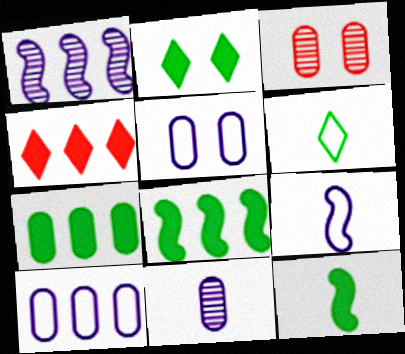[[2, 7, 12]]